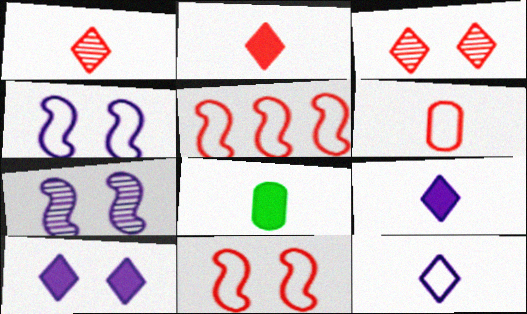[]